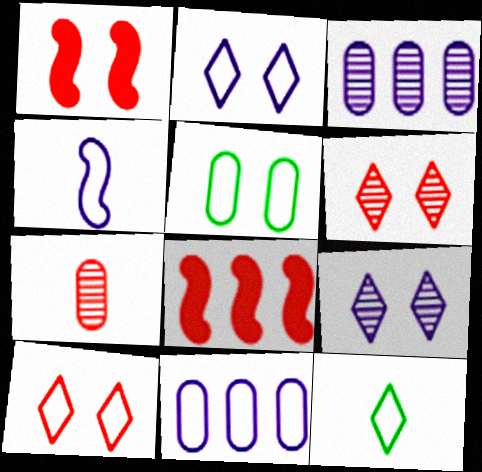[[1, 3, 12], 
[1, 5, 9], 
[2, 4, 11], 
[7, 8, 10]]